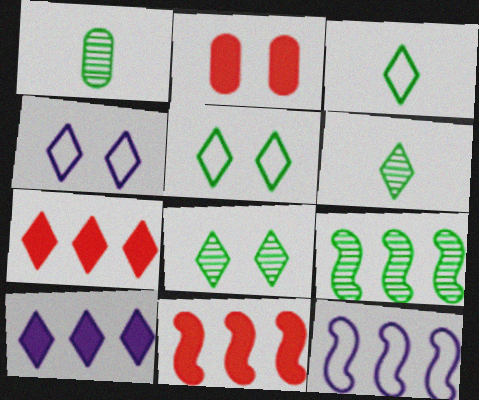[[1, 4, 11], 
[1, 8, 9], 
[2, 6, 12], 
[4, 6, 7], 
[9, 11, 12]]